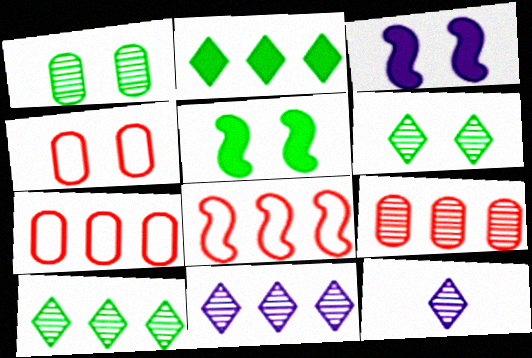[[3, 4, 6], 
[5, 7, 12]]